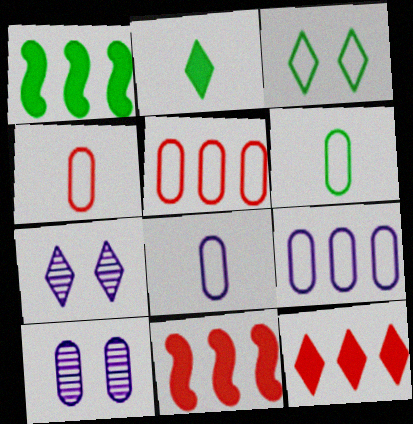[[1, 4, 7], 
[4, 6, 8], 
[6, 7, 11]]